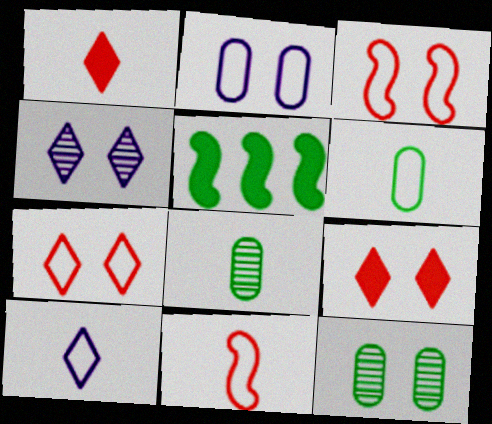[[6, 10, 11]]